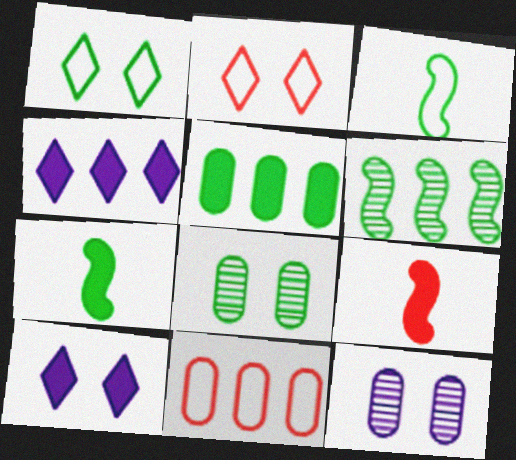[[4, 6, 11], 
[5, 9, 10]]